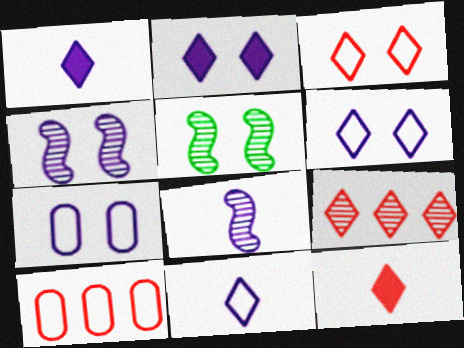[[1, 5, 10], 
[2, 4, 7], 
[3, 9, 12]]